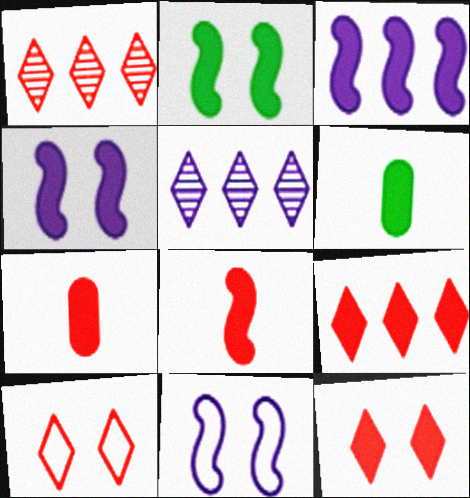[[1, 6, 11], 
[2, 3, 8], 
[3, 6, 12], 
[4, 6, 9]]